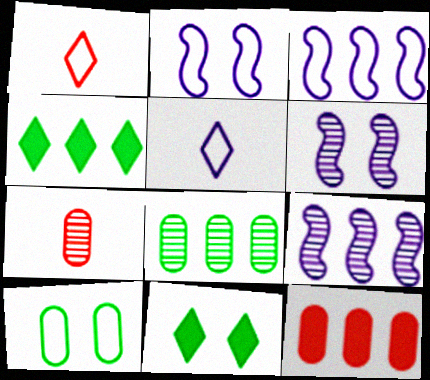[[1, 3, 10], 
[2, 4, 7], 
[3, 7, 11]]